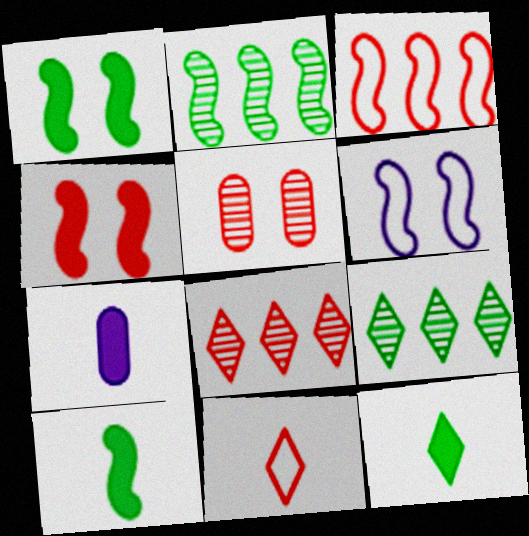[]